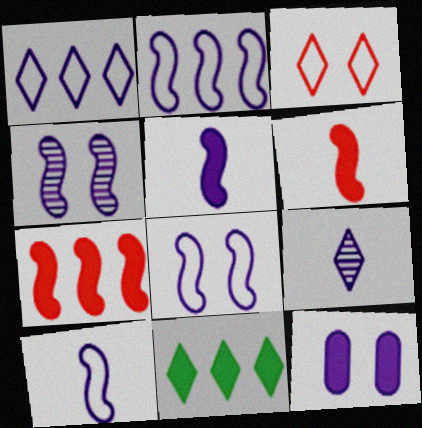[[2, 4, 5], 
[2, 8, 10], 
[2, 9, 12], 
[3, 9, 11], 
[6, 11, 12]]